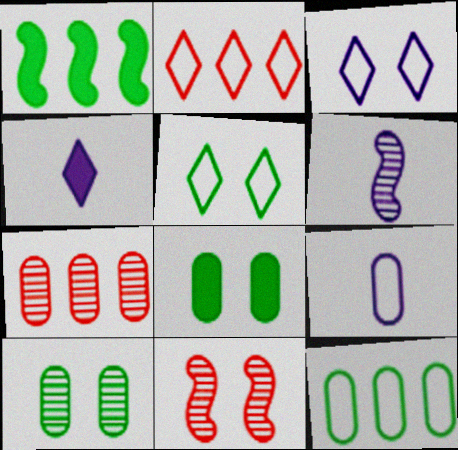[[2, 6, 8], 
[3, 8, 11], 
[4, 6, 9], 
[4, 11, 12], 
[7, 8, 9]]